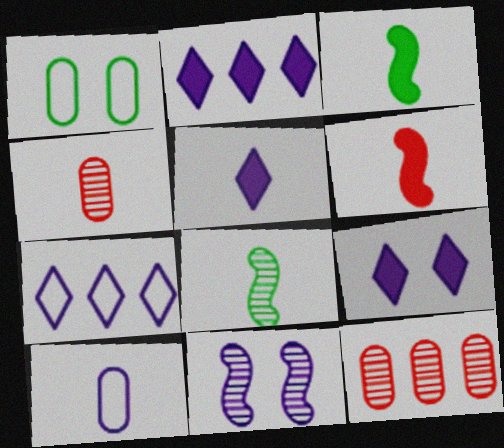[[2, 5, 9], 
[2, 10, 11]]